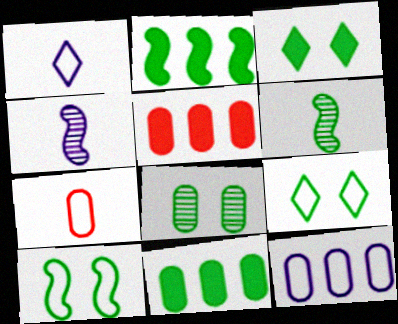[[2, 6, 10], 
[3, 8, 10], 
[4, 5, 9], 
[6, 9, 11]]